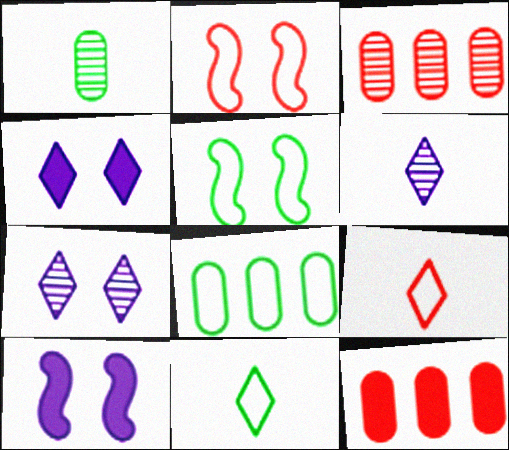[[3, 10, 11], 
[5, 6, 12], 
[5, 8, 11]]